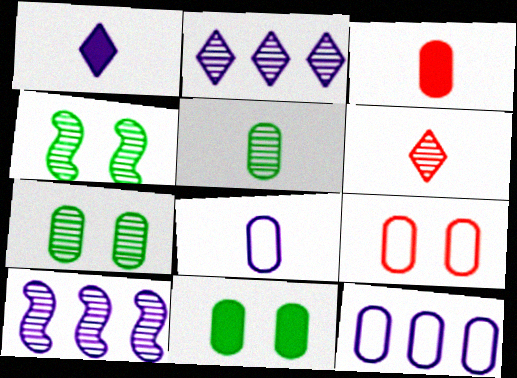[[3, 5, 8], 
[3, 7, 12], 
[6, 7, 10]]